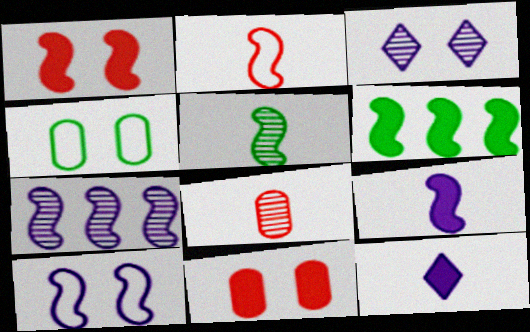[[1, 3, 4], 
[1, 6, 9], 
[2, 5, 9], 
[6, 11, 12], 
[7, 9, 10]]